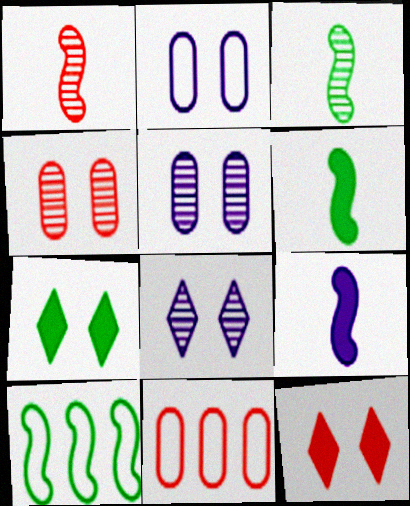[[1, 11, 12], 
[6, 8, 11]]